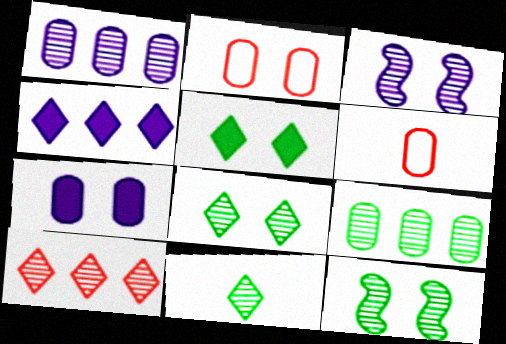[[2, 3, 5], 
[4, 6, 12], 
[6, 7, 9], 
[9, 11, 12]]